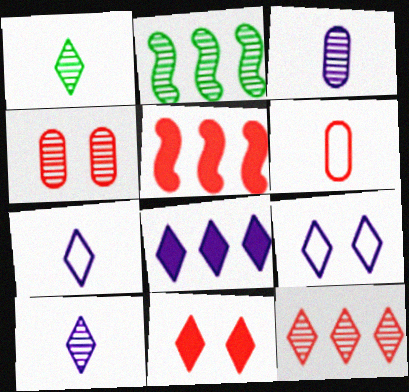[[2, 4, 10], 
[8, 9, 10]]